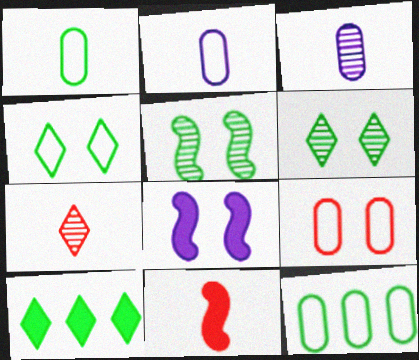[[1, 5, 10], 
[2, 9, 12], 
[6, 8, 9], 
[7, 8, 12]]